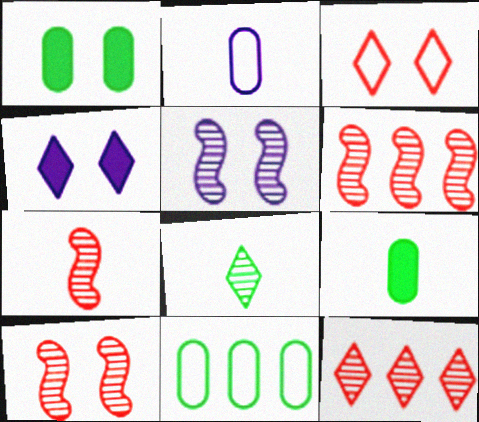[[1, 3, 5], 
[4, 7, 11], 
[6, 7, 10]]